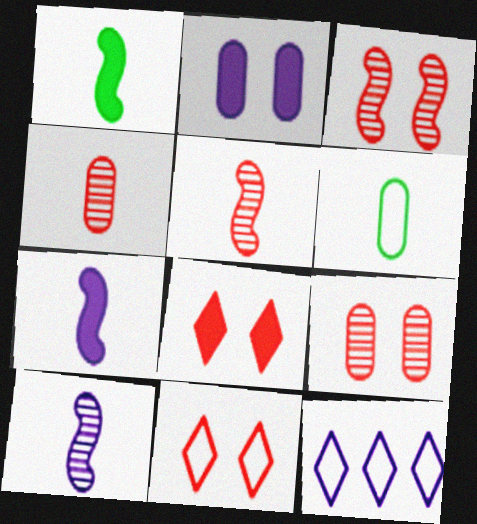[[1, 9, 12], 
[2, 10, 12]]